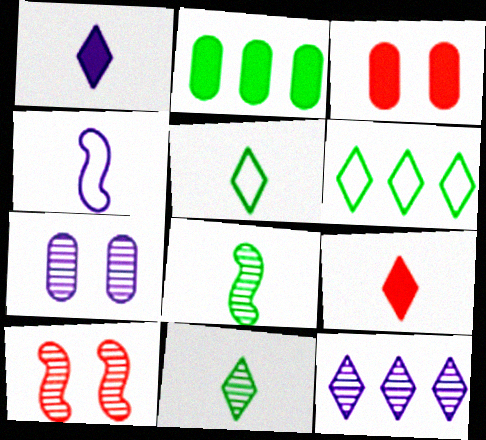[]